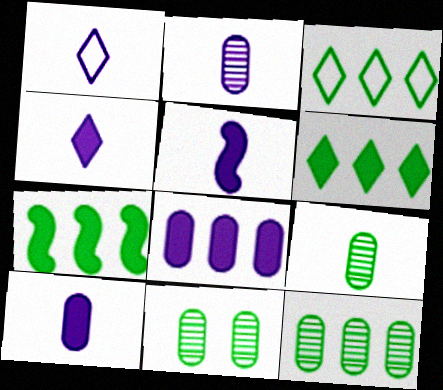[[1, 2, 5], 
[3, 7, 12], 
[4, 5, 10], 
[9, 11, 12]]